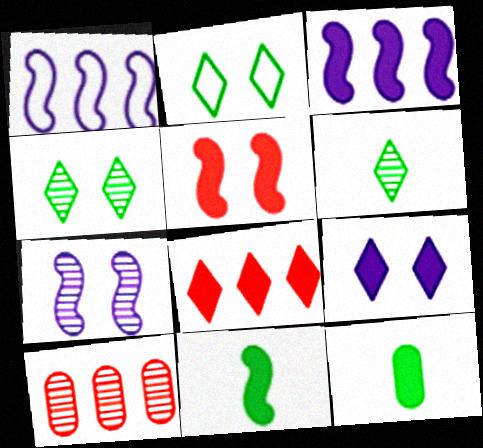[[3, 5, 11], 
[6, 7, 10]]